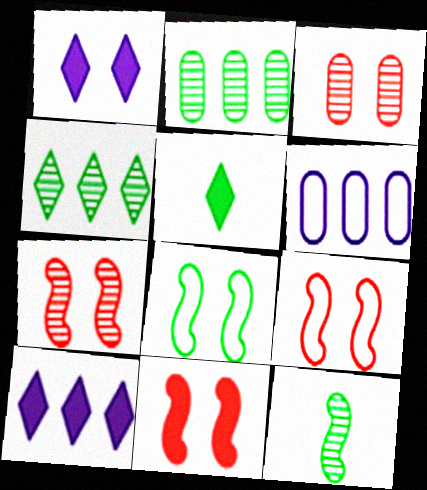[[1, 3, 8], 
[2, 5, 8], 
[5, 6, 7], 
[7, 9, 11]]